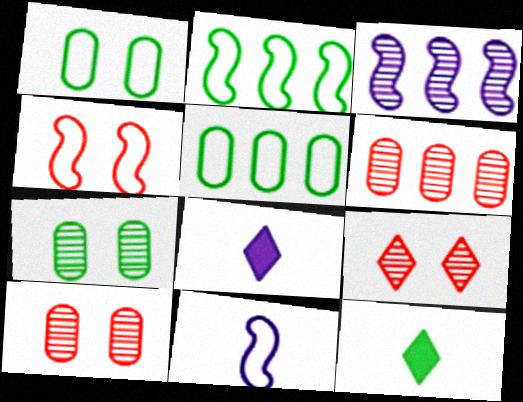[[2, 4, 11], 
[2, 7, 12], 
[2, 8, 10]]